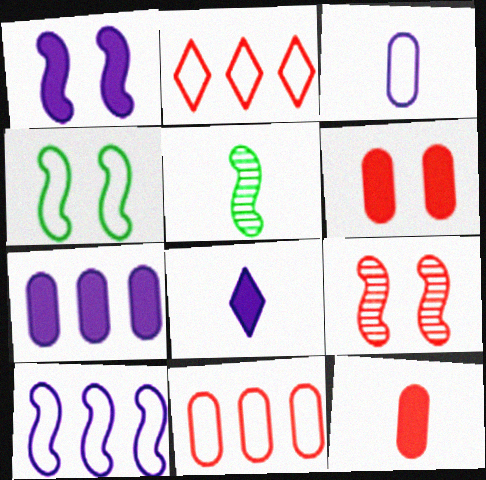[[1, 4, 9], 
[1, 7, 8], 
[2, 3, 4], 
[2, 9, 12]]